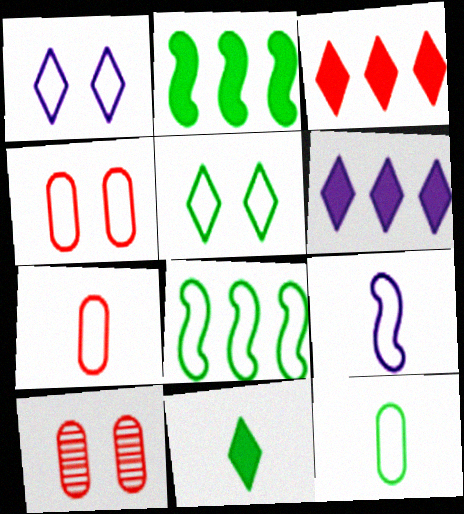[[1, 7, 8], 
[5, 8, 12]]